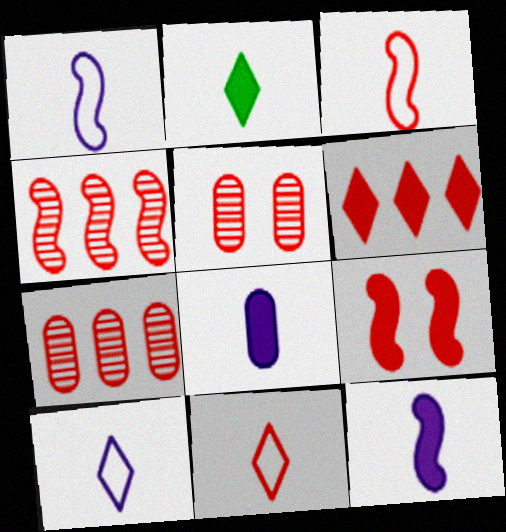[[3, 4, 9], 
[3, 5, 6], 
[7, 9, 11]]